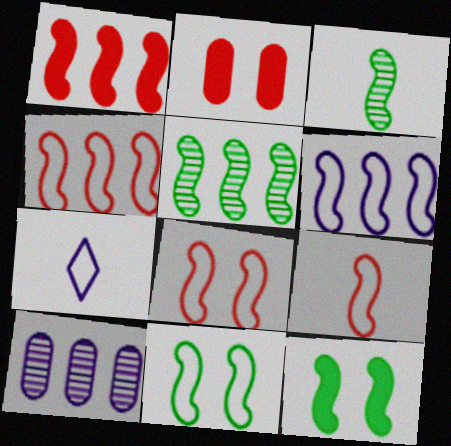[[1, 5, 6], 
[2, 5, 7], 
[4, 8, 9], 
[6, 9, 11]]